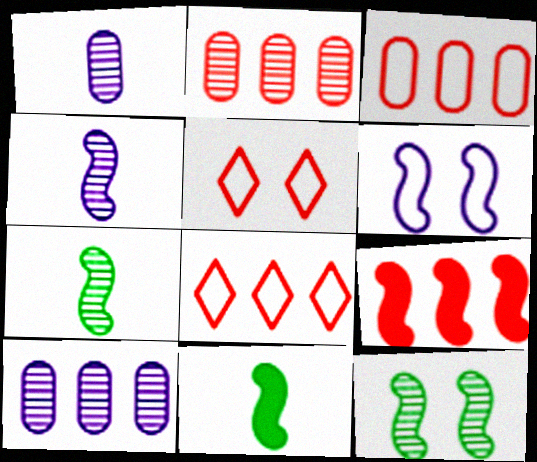[[2, 8, 9], 
[5, 10, 11], 
[6, 7, 9]]